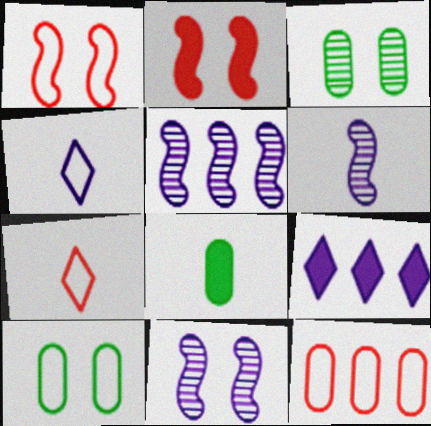[[1, 7, 12], 
[2, 8, 9], 
[5, 6, 11], 
[6, 7, 8]]